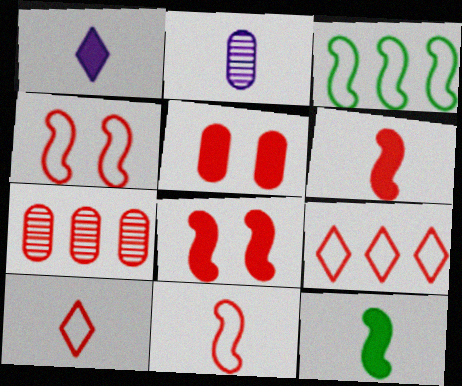[[2, 10, 12], 
[7, 8, 10]]